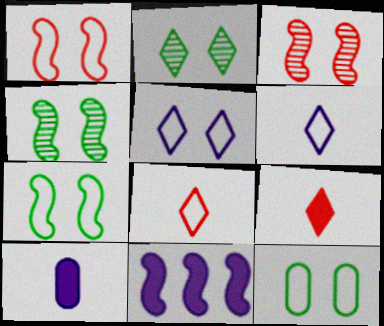[[1, 5, 12]]